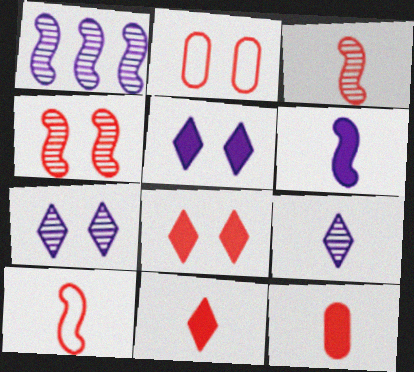[[2, 4, 8]]